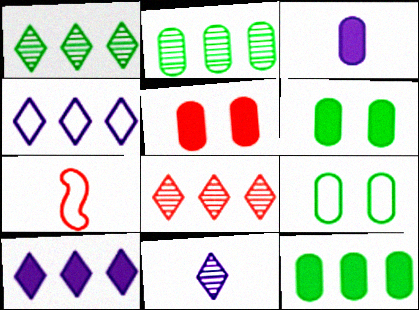[[3, 5, 12], 
[4, 7, 9], 
[5, 7, 8]]